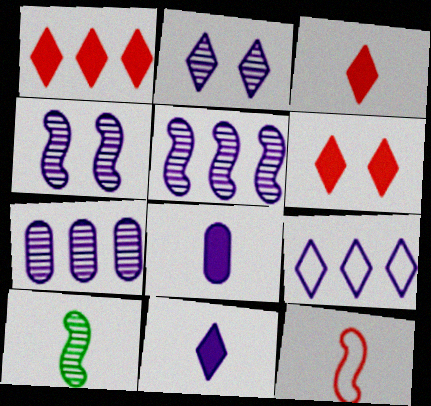[[1, 3, 6], 
[2, 9, 11], 
[4, 8, 9]]